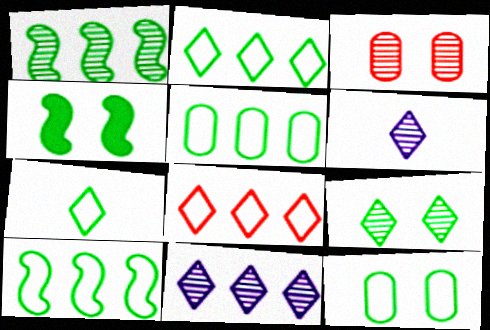[[1, 3, 6], 
[2, 5, 10], 
[4, 9, 12], 
[7, 10, 12]]